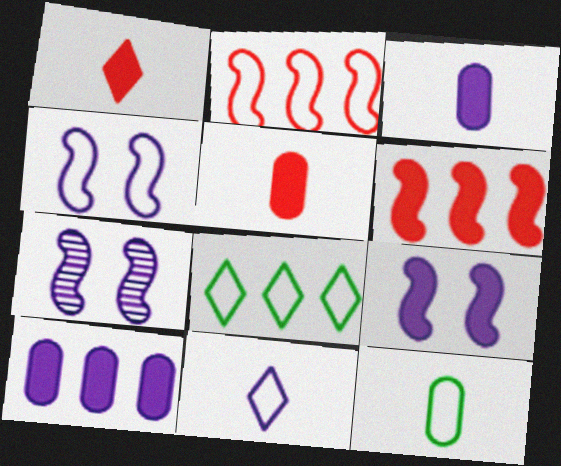[[4, 7, 9], 
[5, 7, 8], 
[7, 10, 11]]